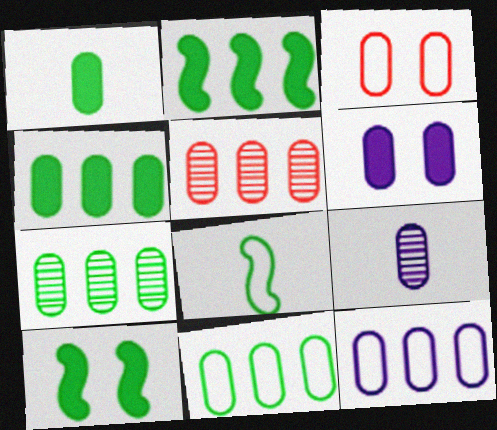[[3, 4, 9], 
[4, 5, 12], 
[4, 7, 11], 
[6, 9, 12]]